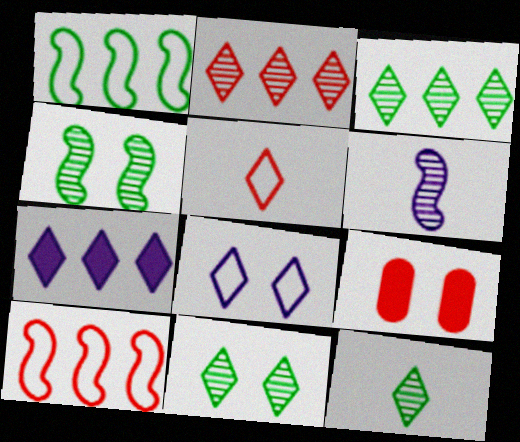[[3, 11, 12], 
[4, 8, 9], 
[5, 7, 11]]